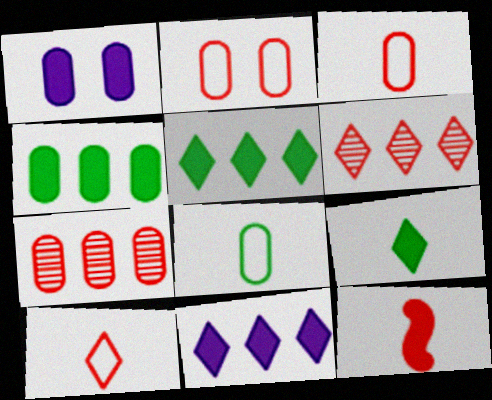[[1, 5, 12], 
[1, 7, 8], 
[2, 6, 12]]